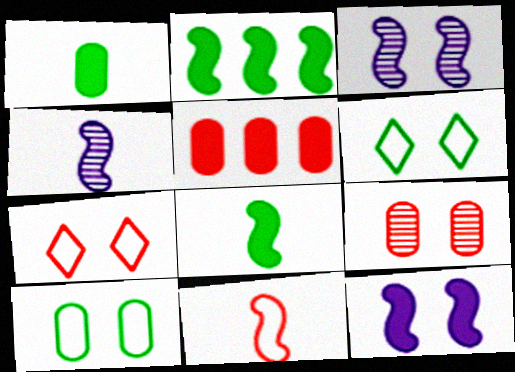[[2, 3, 11], 
[4, 5, 6], 
[4, 8, 11], 
[6, 9, 12]]